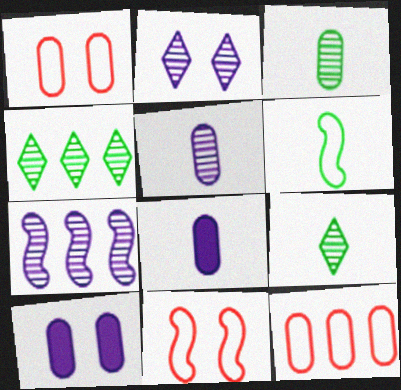[[2, 5, 7], 
[3, 10, 12], 
[4, 8, 11]]